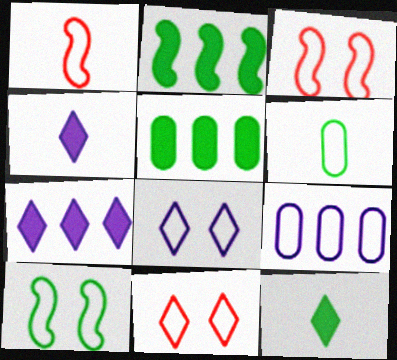[]